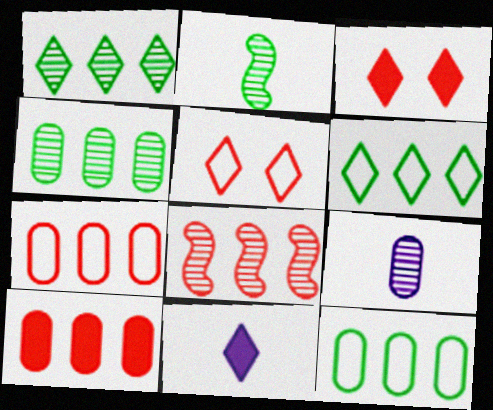[[1, 5, 11]]